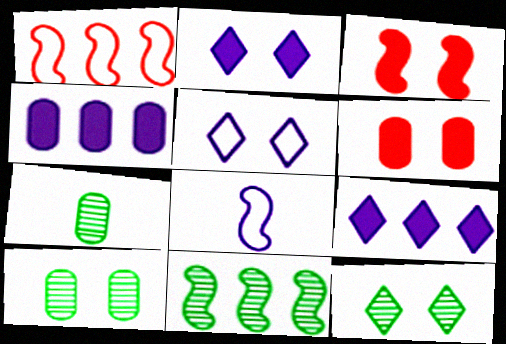[[1, 2, 7], 
[3, 5, 10], 
[3, 8, 11], 
[7, 11, 12]]